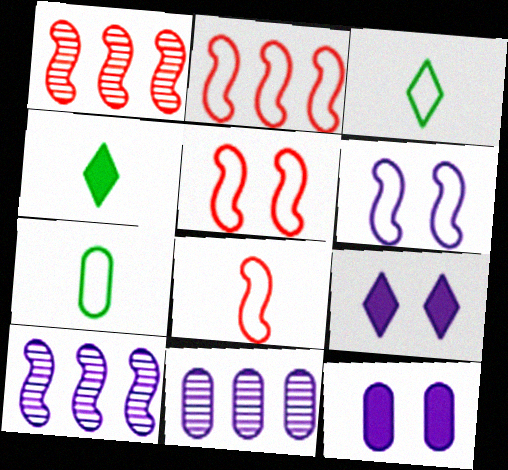[[1, 3, 12], 
[1, 7, 9], 
[2, 5, 8], 
[4, 5, 11]]